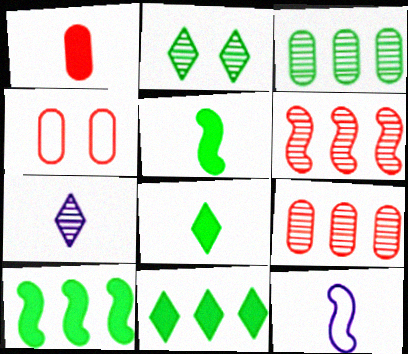[[1, 4, 9], 
[4, 7, 10]]